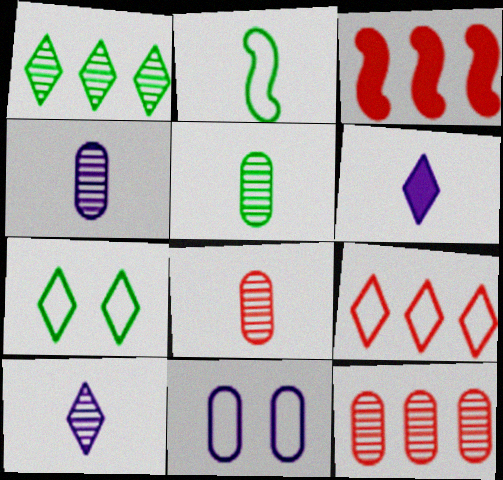[[2, 6, 8], 
[2, 9, 11], 
[3, 4, 7], 
[3, 9, 12], 
[4, 5, 8]]